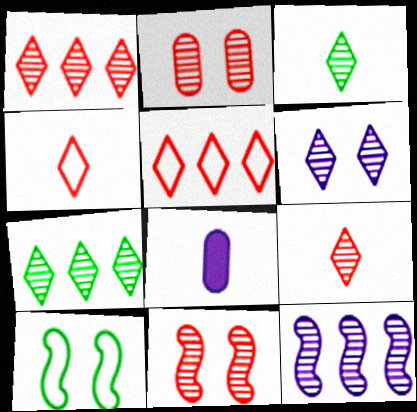[[1, 3, 6], 
[1, 8, 10], 
[2, 3, 12], 
[6, 7, 9]]